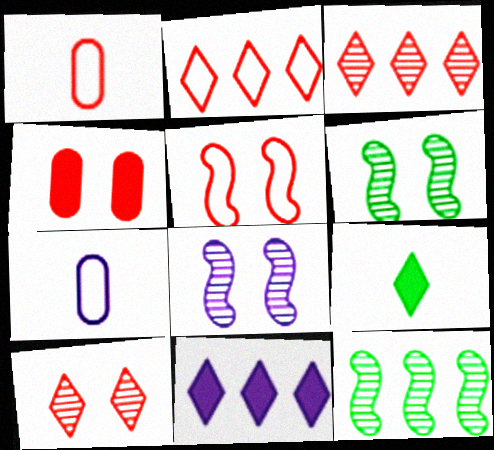[[1, 2, 5], 
[1, 6, 11], 
[4, 5, 10], 
[7, 8, 11]]